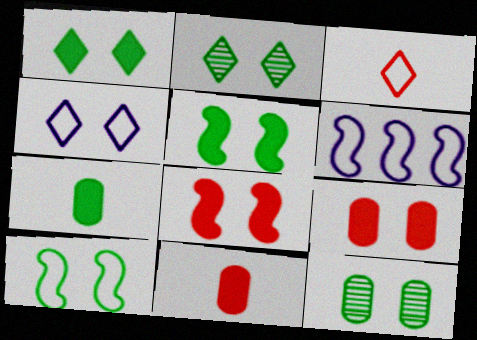[[1, 10, 12], 
[2, 6, 11], 
[4, 8, 12]]